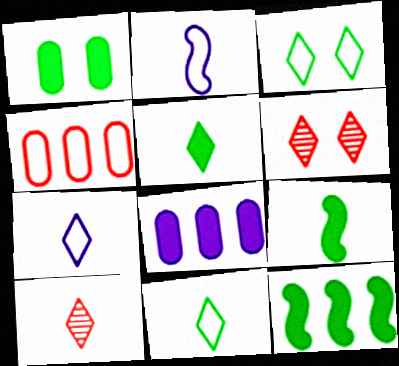[[1, 5, 12], 
[2, 3, 4], 
[5, 7, 10]]